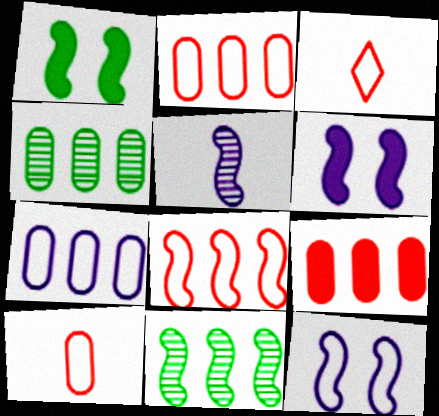[[1, 5, 8], 
[3, 4, 6], 
[4, 7, 9]]